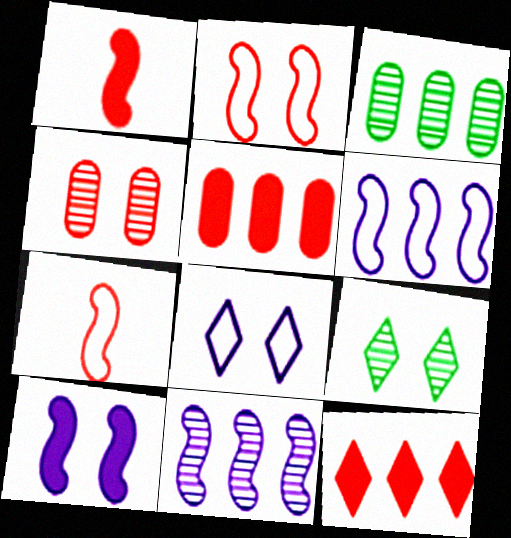[[1, 3, 8], 
[3, 6, 12], 
[4, 7, 12]]